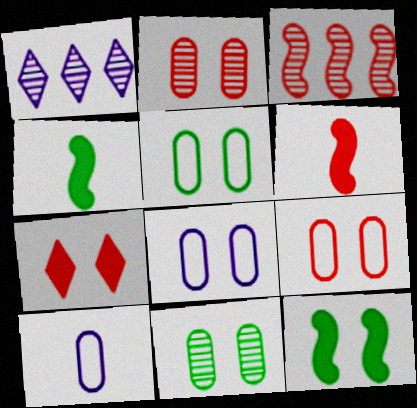[[1, 4, 9], 
[1, 5, 6], 
[5, 8, 9]]